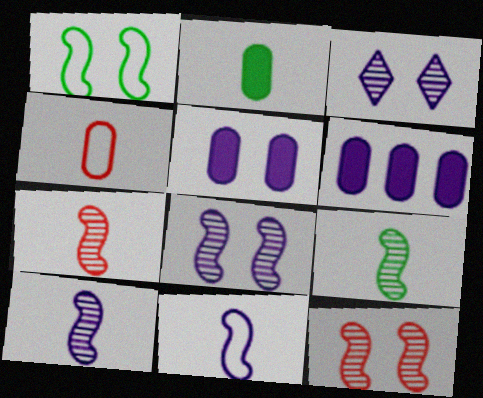[[3, 6, 11], 
[7, 9, 10]]